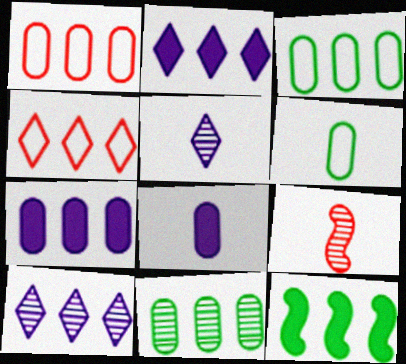[[1, 7, 11], 
[1, 10, 12]]